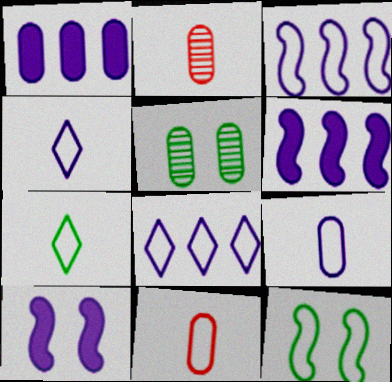[[1, 5, 11], 
[8, 11, 12]]